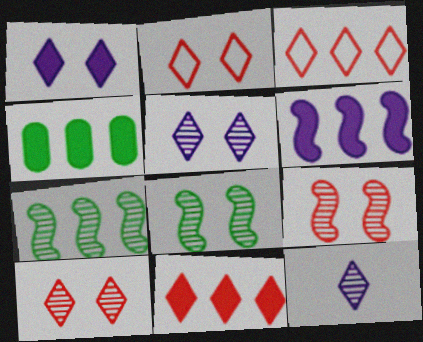[[4, 6, 11]]